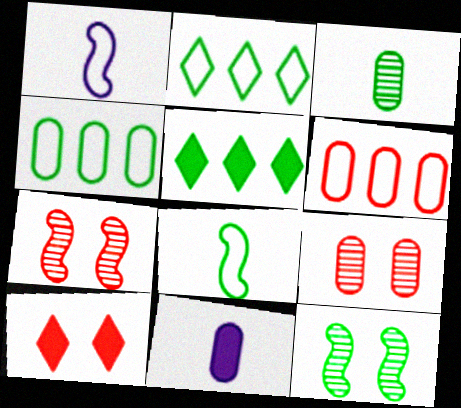[[1, 5, 9], 
[2, 7, 11], 
[4, 9, 11]]